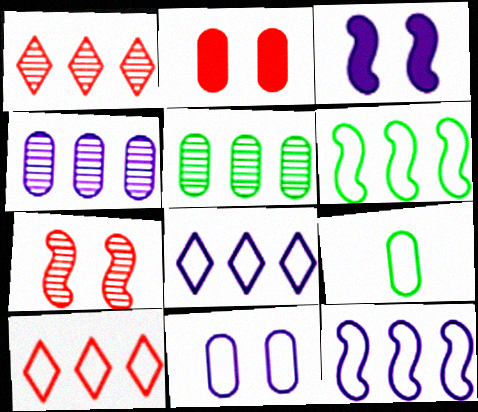[[1, 3, 9], 
[2, 4, 9]]